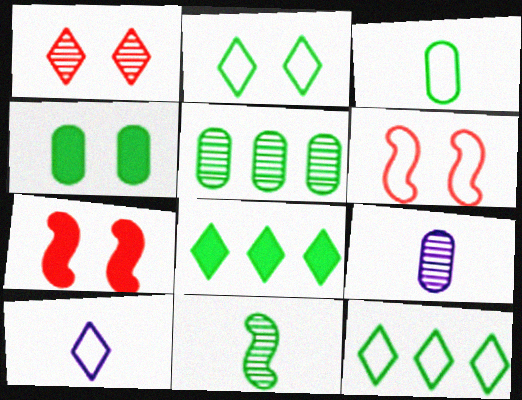[[1, 8, 10], 
[3, 4, 5], 
[4, 11, 12], 
[5, 7, 10], 
[6, 8, 9], 
[7, 9, 12]]